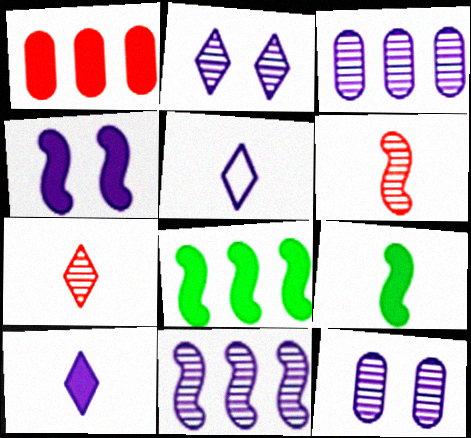[[3, 4, 5]]